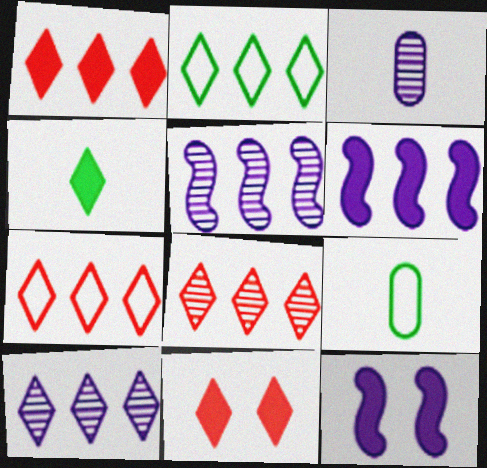[[1, 2, 10], 
[1, 7, 8], 
[5, 9, 11], 
[8, 9, 12]]